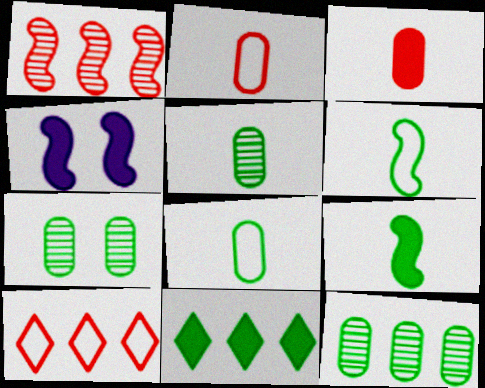[[1, 4, 6], 
[3, 4, 11], 
[4, 5, 10], 
[5, 7, 12], 
[6, 7, 11]]